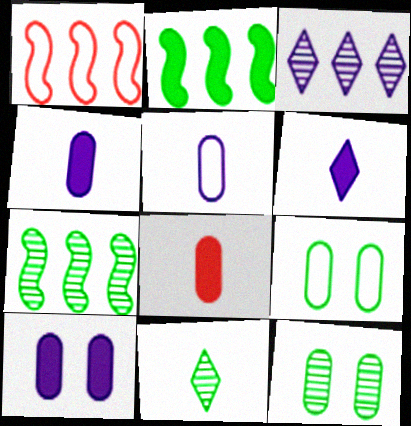[[1, 6, 12], 
[1, 10, 11], 
[2, 9, 11], 
[7, 11, 12]]